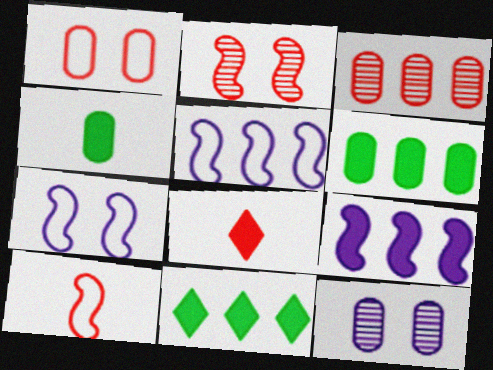[[3, 5, 11], 
[10, 11, 12]]